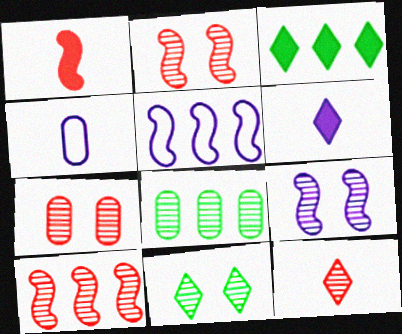[[2, 3, 4], 
[7, 9, 11], 
[7, 10, 12], 
[8, 9, 12]]